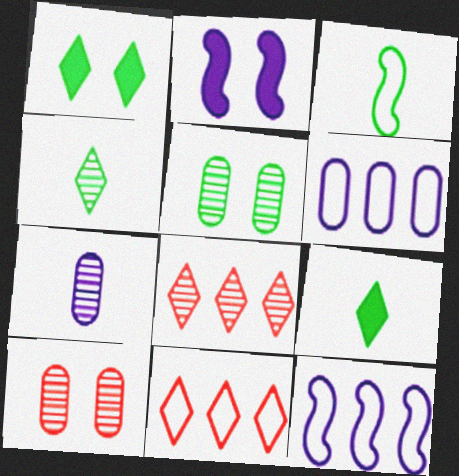[[9, 10, 12]]